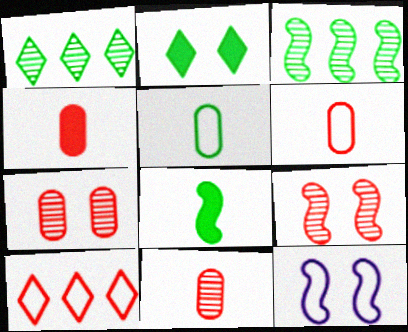[[1, 4, 12], 
[2, 3, 5], 
[2, 7, 12], 
[4, 6, 11], 
[4, 9, 10], 
[5, 10, 12]]